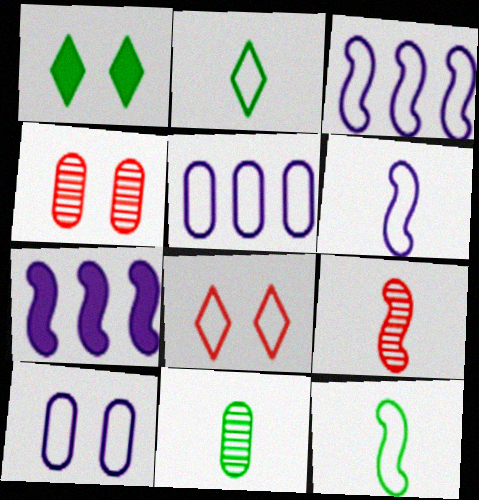[[1, 5, 9], 
[2, 4, 7], 
[5, 8, 12], 
[7, 8, 11]]